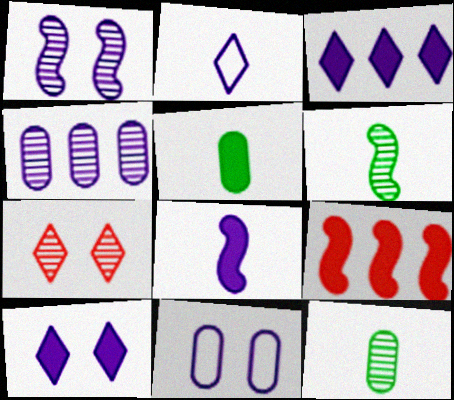[[1, 10, 11], 
[4, 6, 7], 
[5, 9, 10]]